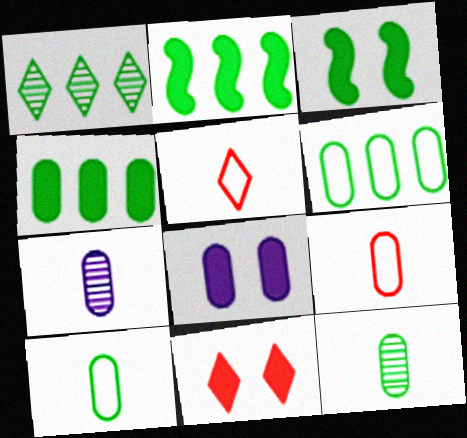[[1, 2, 6], 
[1, 3, 10], 
[3, 8, 11]]